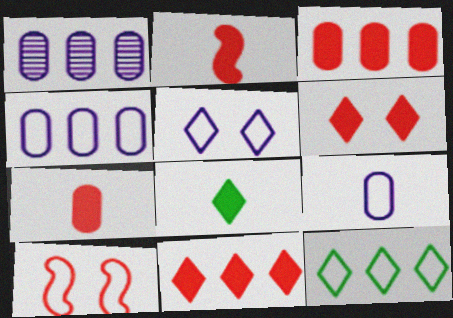[[1, 8, 10], 
[2, 3, 6], 
[9, 10, 12]]